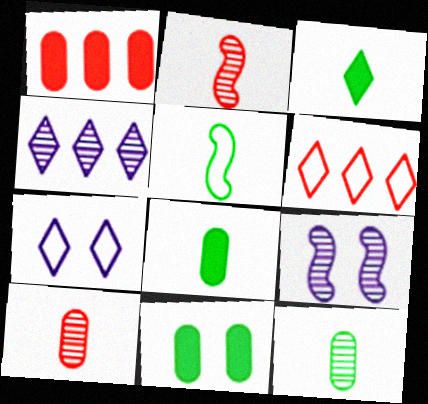[[3, 5, 12], 
[6, 8, 9]]